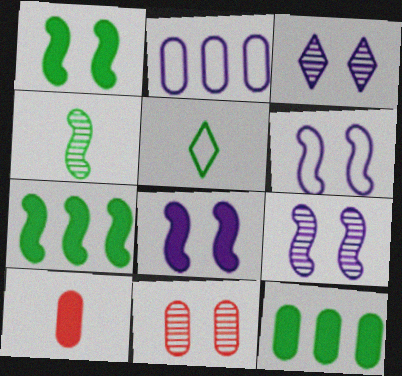[[6, 8, 9]]